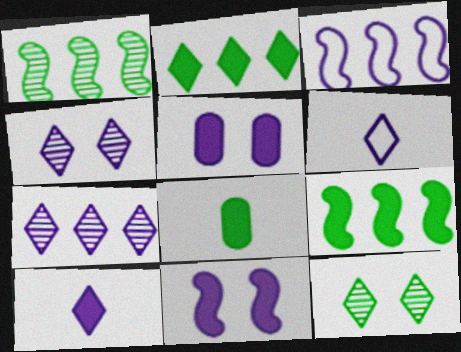[]